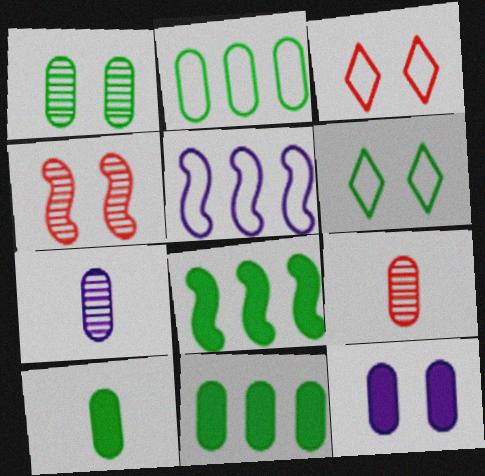[[1, 2, 10], 
[2, 9, 12], 
[3, 7, 8], 
[4, 6, 12]]